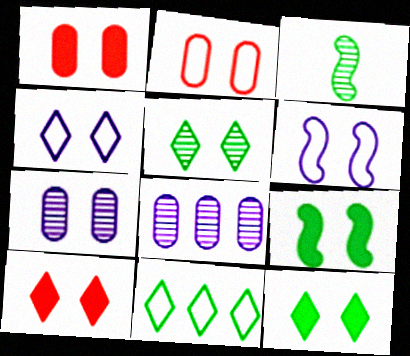[[1, 5, 6], 
[4, 5, 10]]